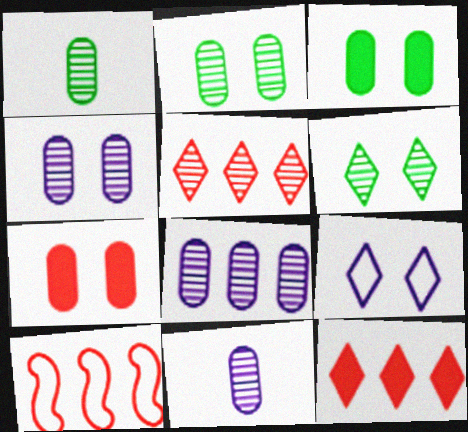[[4, 8, 11]]